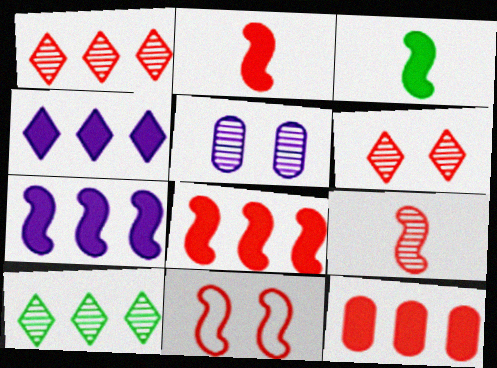[[5, 9, 10], 
[8, 9, 11]]